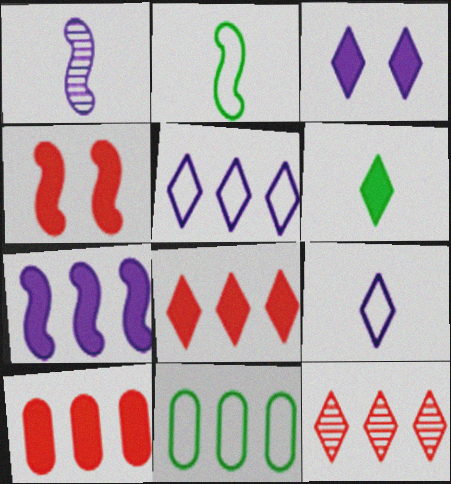[[3, 6, 8], 
[7, 11, 12]]